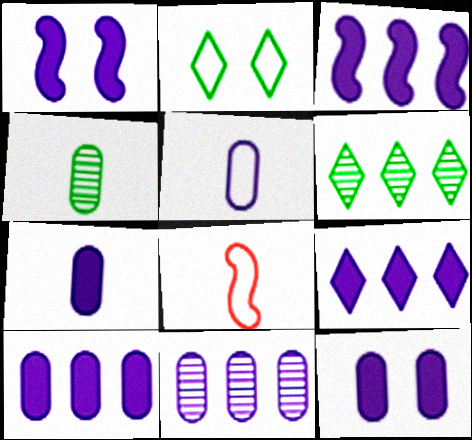[[1, 7, 9], 
[3, 9, 10], 
[5, 11, 12], 
[6, 8, 12], 
[7, 10, 12]]